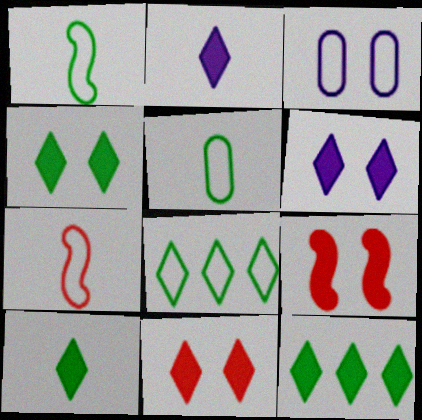[[2, 11, 12], 
[3, 7, 8], 
[4, 6, 11], 
[4, 10, 12]]